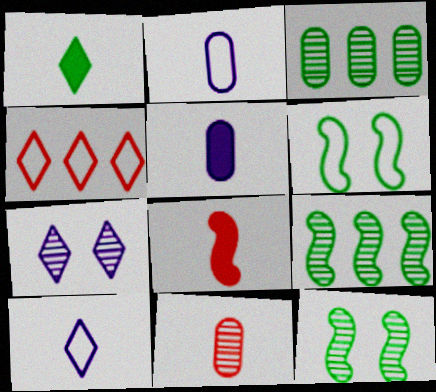[[1, 3, 6], 
[1, 4, 7], 
[1, 5, 8], 
[2, 4, 6], 
[4, 5, 12], 
[7, 9, 11]]